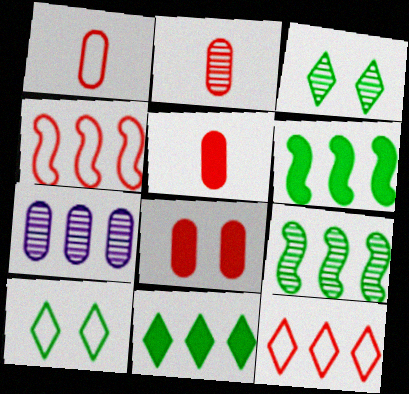[[1, 2, 5], 
[4, 7, 11], 
[6, 7, 12]]